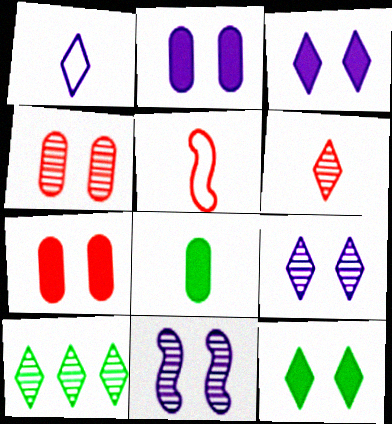[[2, 5, 10], 
[6, 9, 10]]